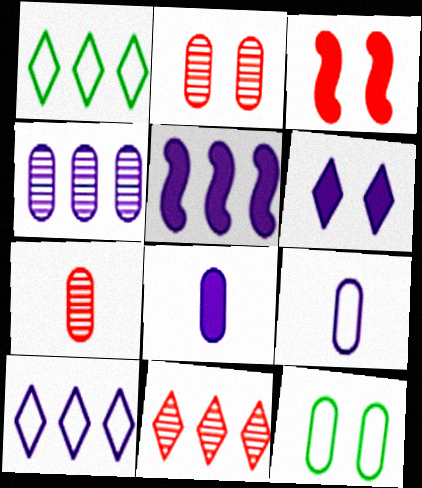[[4, 5, 10], 
[5, 6, 8]]